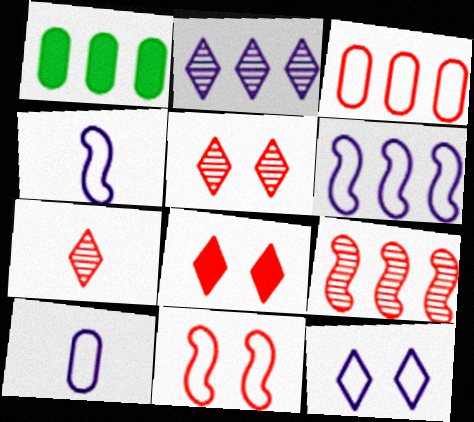[[1, 4, 5], 
[6, 10, 12]]